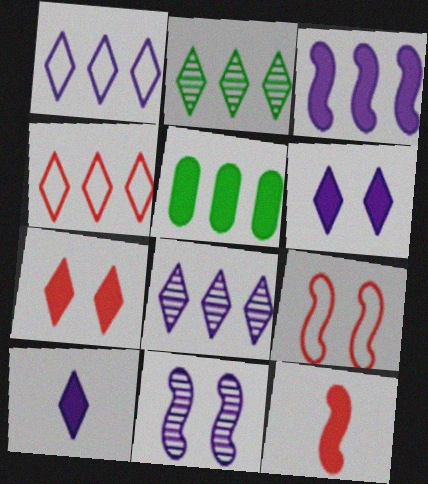[[5, 6, 12]]